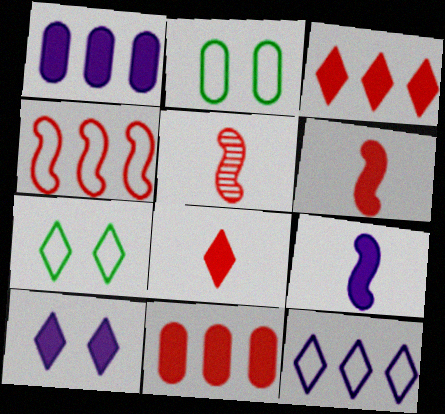[[1, 5, 7], 
[1, 9, 10]]